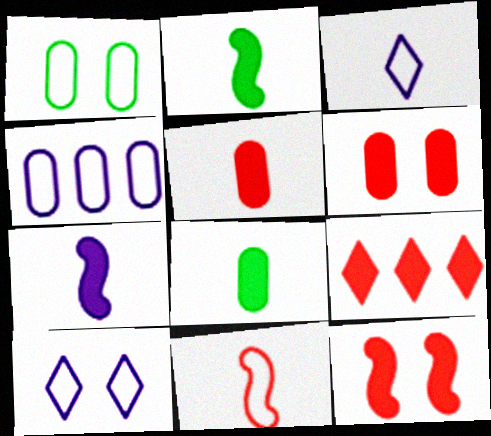[[5, 9, 12]]